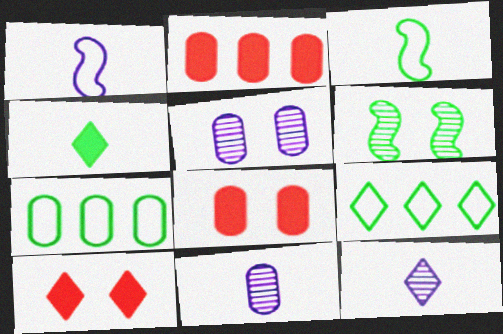[[4, 6, 7], 
[7, 8, 11], 
[9, 10, 12]]